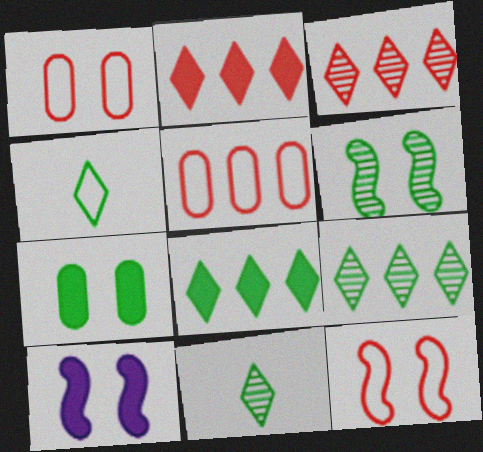[[5, 10, 11], 
[6, 10, 12]]